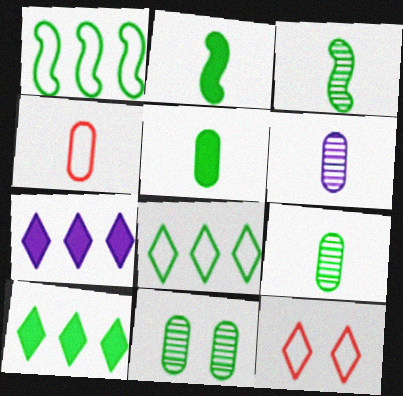[[2, 8, 11], 
[4, 5, 6]]